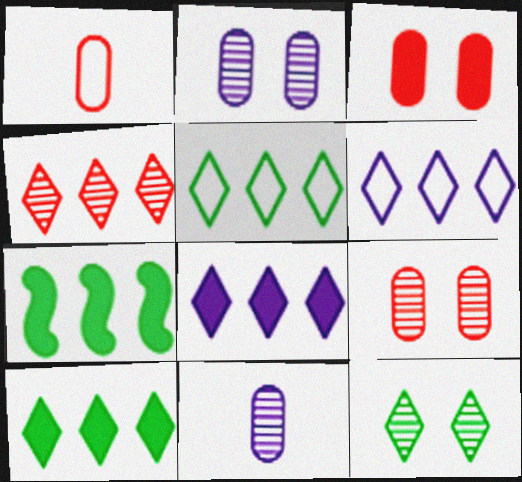[[4, 5, 8], 
[4, 6, 10]]